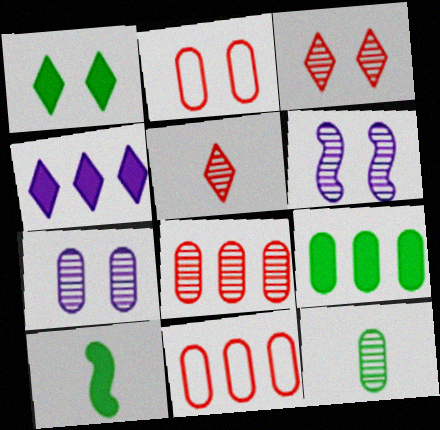[[1, 2, 6], 
[1, 9, 10], 
[7, 8, 12]]